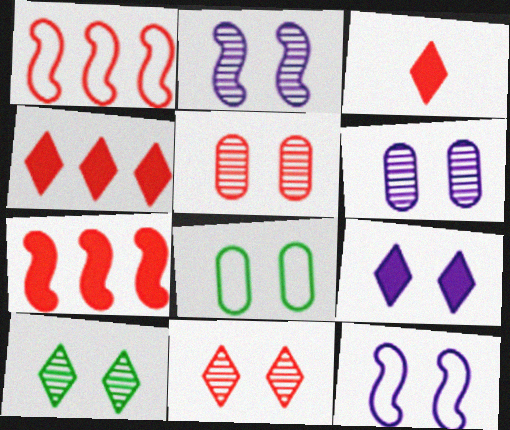[[1, 3, 5], 
[2, 5, 10], 
[6, 9, 12]]